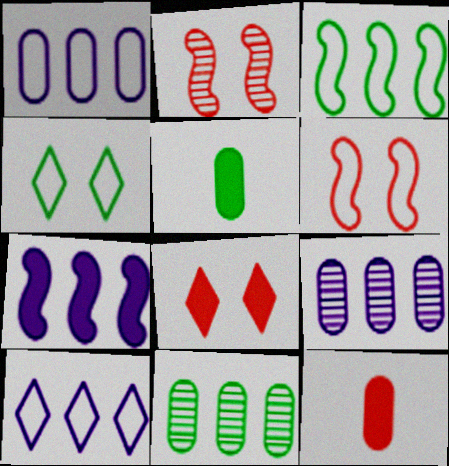[[2, 5, 10], 
[5, 7, 8], 
[7, 9, 10]]